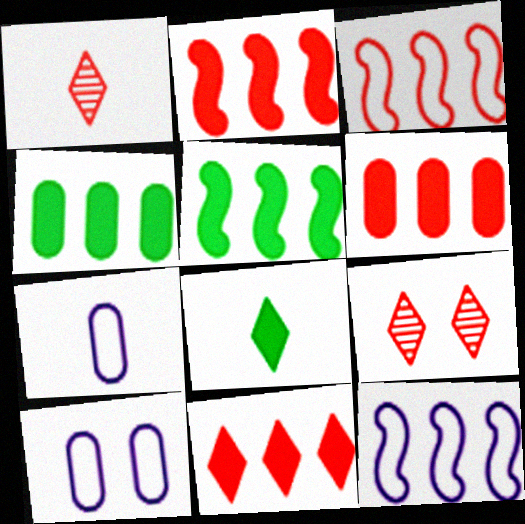[[1, 5, 10], 
[2, 6, 11], 
[5, 7, 9]]